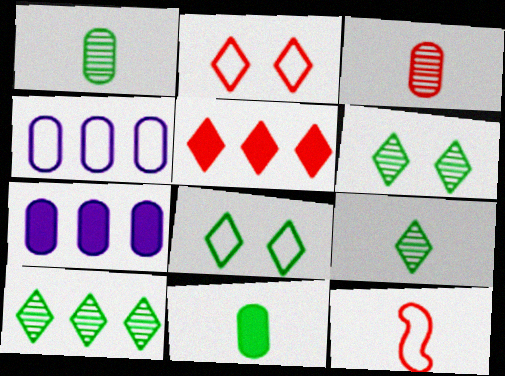[[4, 8, 12], 
[6, 7, 12], 
[6, 9, 10]]